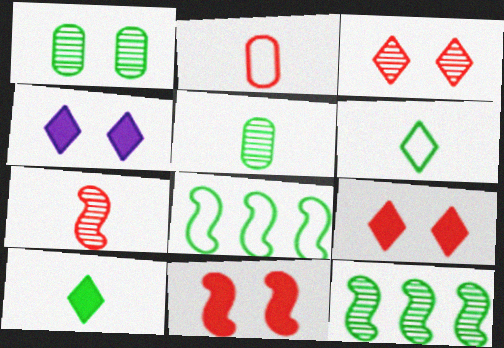[[1, 8, 10], 
[2, 4, 12]]